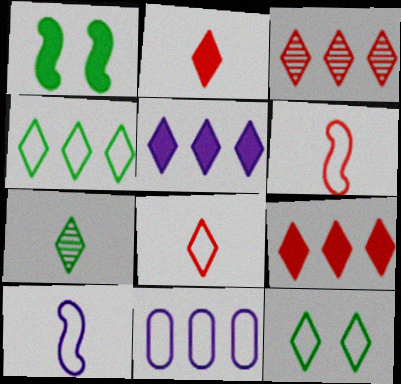[[3, 4, 5], 
[6, 11, 12]]